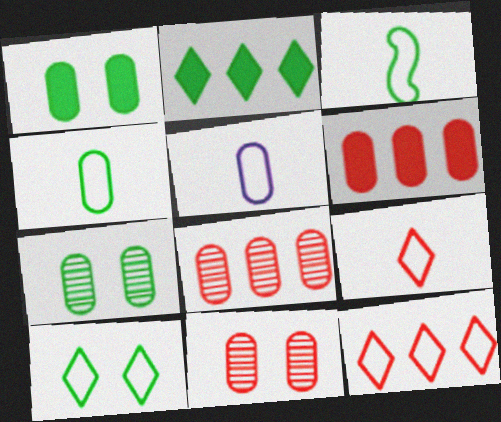[[1, 5, 8], 
[2, 3, 7], 
[3, 5, 9], 
[5, 6, 7]]